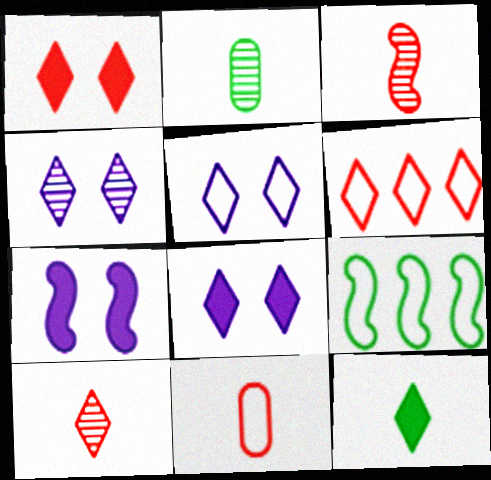[[1, 6, 10], 
[2, 6, 7], 
[3, 7, 9], 
[4, 5, 8], 
[4, 6, 12], 
[5, 9, 11]]